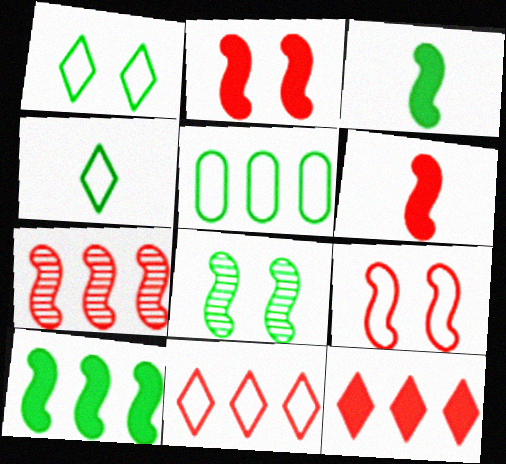[[6, 7, 9]]